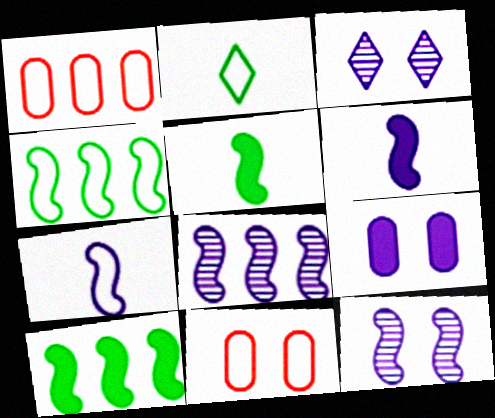[[1, 3, 5]]